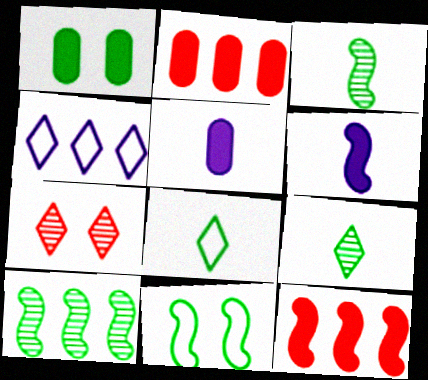[[1, 2, 5], 
[1, 8, 10], 
[2, 4, 10]]